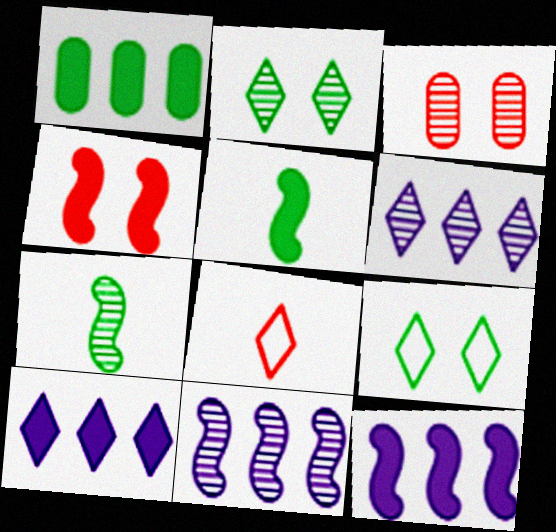[[1, 7, 9], 
[2, 8, 10], 
[3, 6, 7], 
[4, 5, 12]]